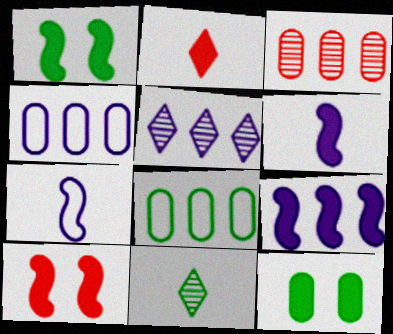[[1, 8, 11], 
[2, 9, 12], 
[4, 5, 9], 
[4, 10, 11]]